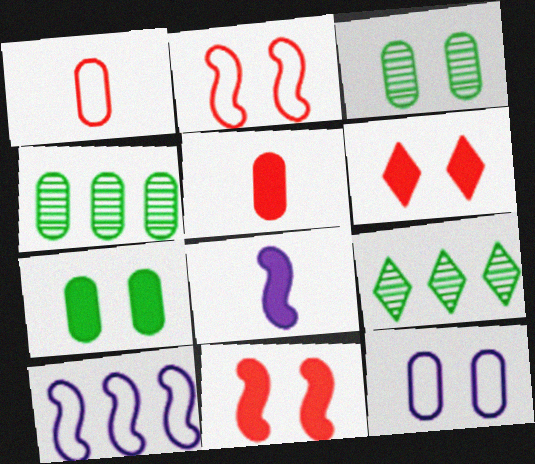[[4, 5, 12]]